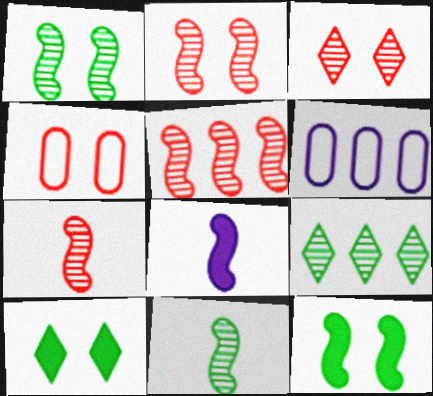[[2, 5, 7], 
[4, 8, 9], 
[6, 7, 10]]